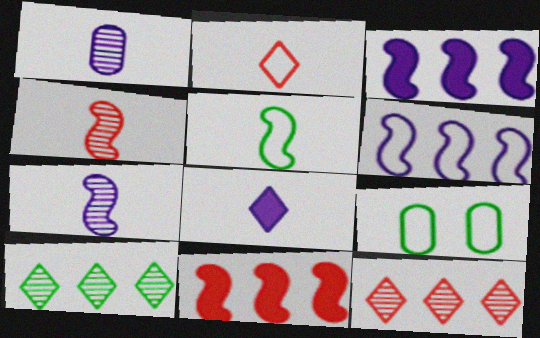[[2, 6, 9]]